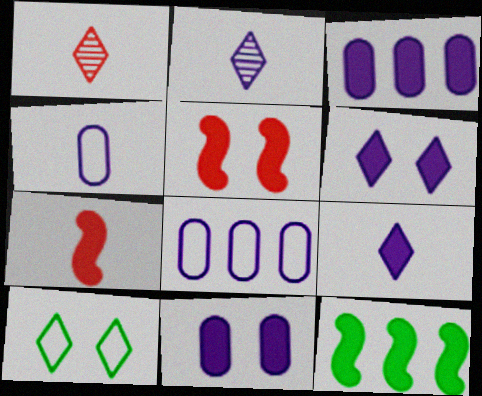[]